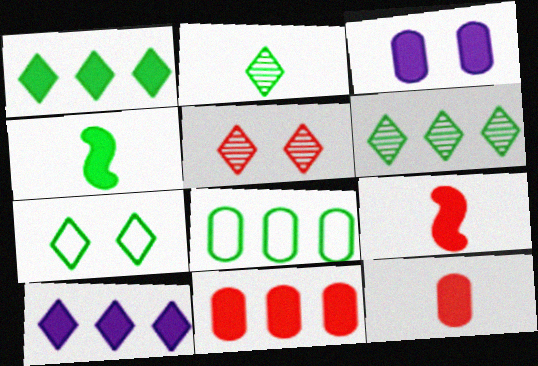[[1, 2, 7], 
[1, 3, 9]]